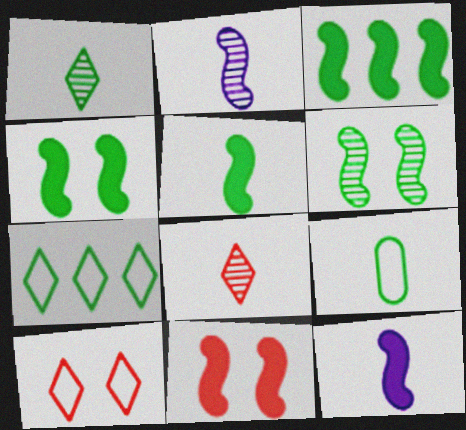[[1, 5, 9], 
[3, 4, 5], 
[3, 11, 12], 
[8, 9, 12]]